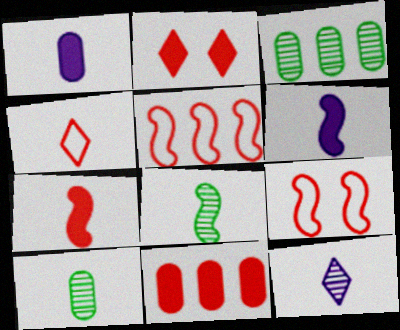[[1, 4, 8], 
[2, 7, 11], 
[4, 6, 10]]